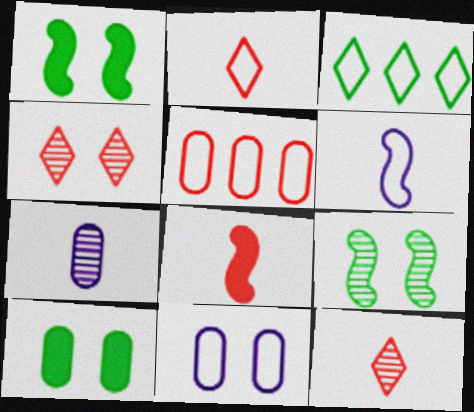[[1, 4, 11], 
[4, 5, 8], 
[5, 7, 10]]